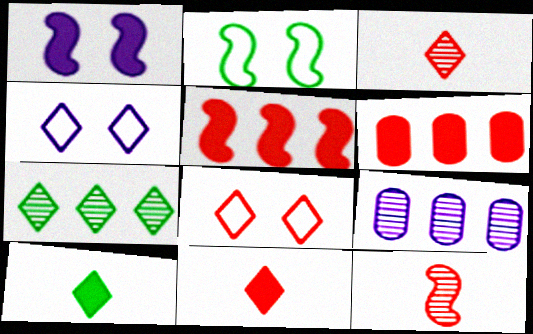[[1, 6, 10], 
[2, 9, 11], 
[4, 7, 11], 
[6, 8, 12]]